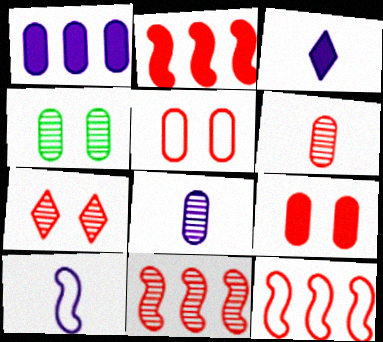[[2, 11, 12], 
[3, 4, 12], 
[3, 8, 10], 
[6, 7, 11]]